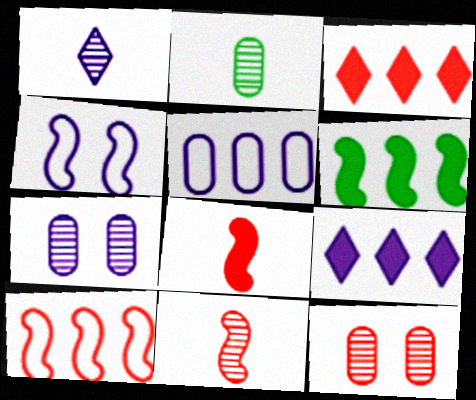[[1, 2, 11], 
[2, 3, 4], 
[4, 6, 11]]